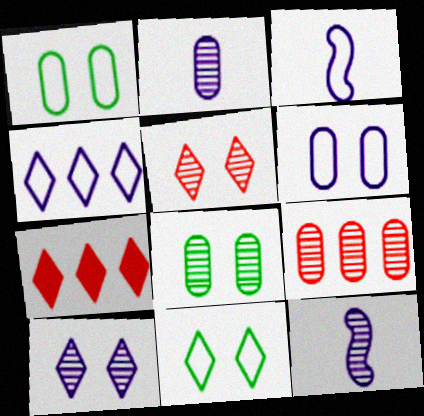[[1, 7, 12], 
[2, 8, 9], 
[3, 4, 6], 
[3, 7, 8]]